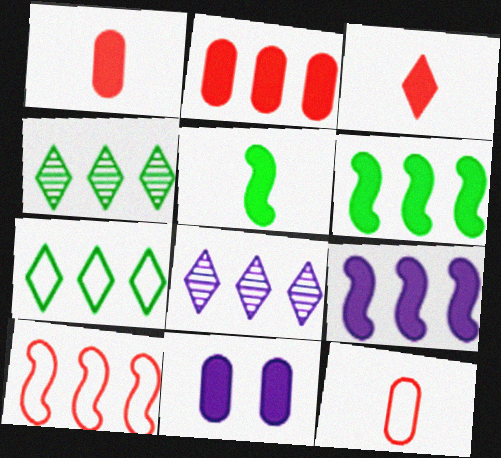[[3, 6, 11]]